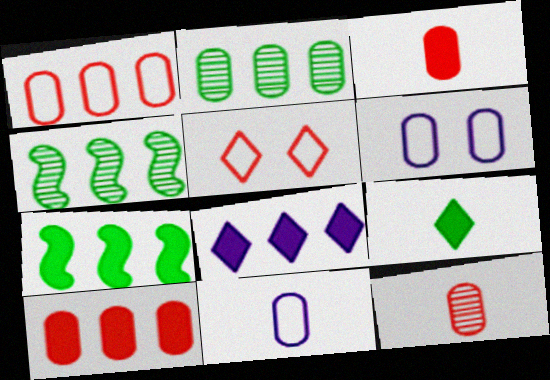[[1, 4, 8], 
[2, 3, 6], 
[7, 8, 10]]